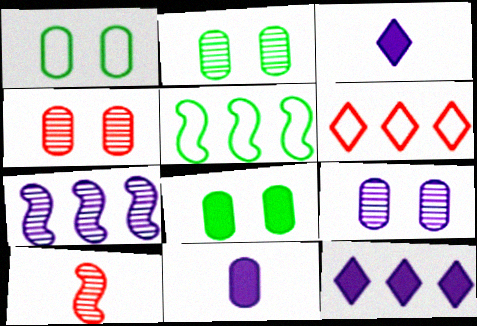[[1, 2, 8], 
[1, 10, 12], 
[2, 4, 9], 
[3, 4, 5]]